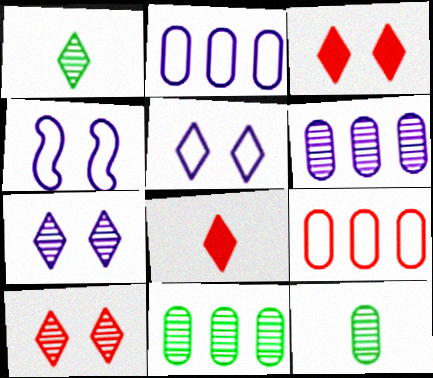[[4, 8, 11]]